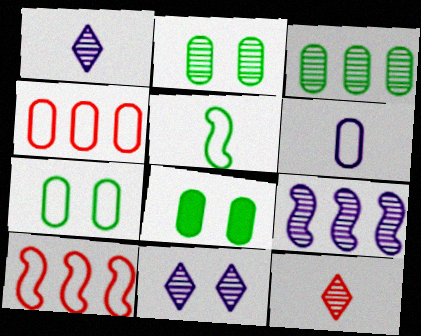[[1, 8, 10], 
[2, 7, 8], 
[2, 9, 12], 
[4, 6, 7]]